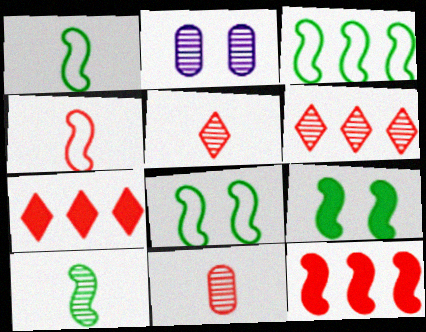[[1, 2, 7], 
[1, 3, 8], 
[2, 6, 10], 
[3, 9, 10]]